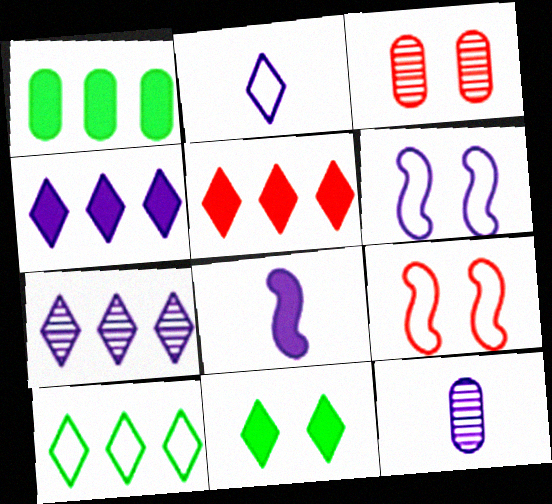[[2, 8, 12], 
[3, 6, 11], 
[3, 8, 10], 
[4, 6, 12], 
[5, 7, 10]]